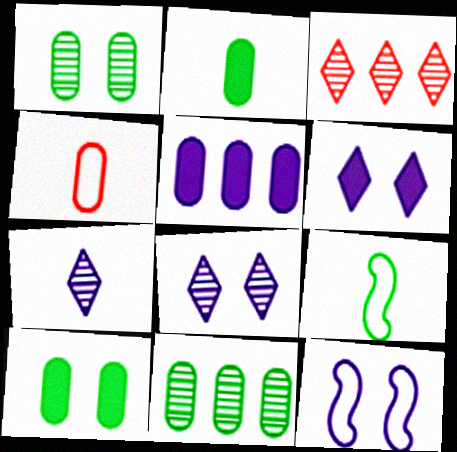[[1, 4, 5], 
[2, 3, 12], 
[5, 7, 12]]